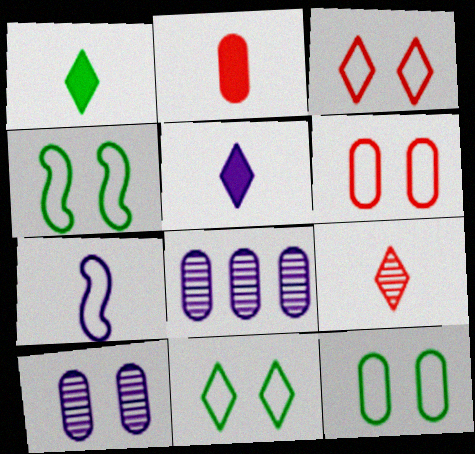[[2, 8, 12], 
[4, 11, 12]]